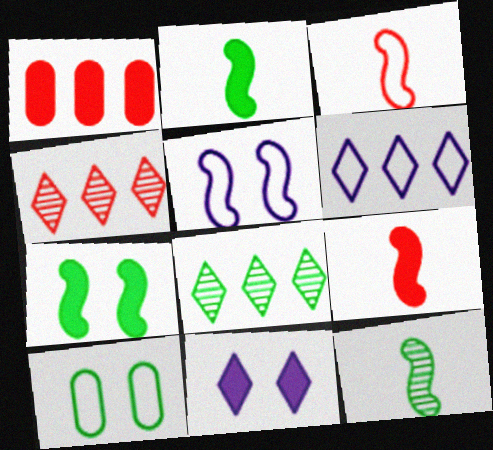[[1, 2, 11], 
[2, 8, 10], 
[3, 6, 10]]